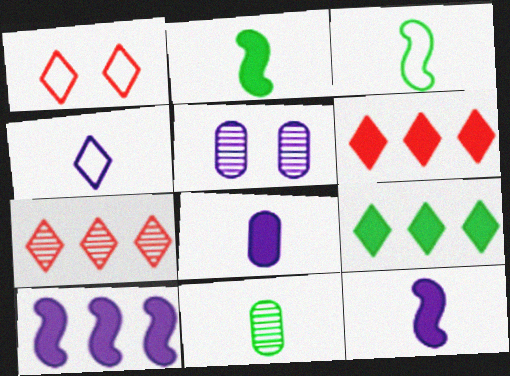[[1, 10, 11], 
[3, 5, 6], 
[4, 5, 10]]